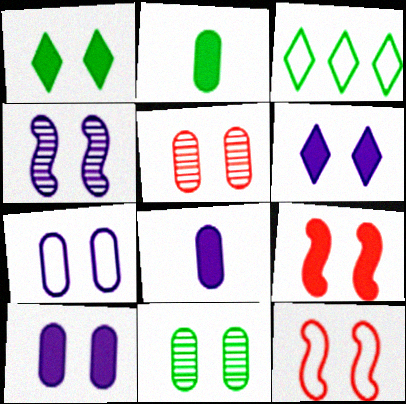[[1, 9, 10], 
[4, 6, 7], 
[6, 11, 12]]